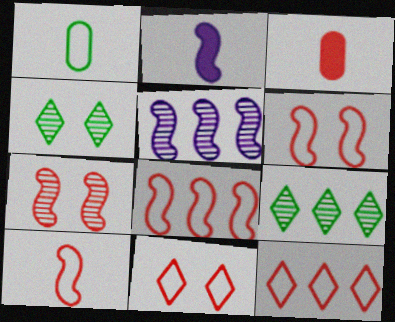[[3, 7, 12], 
[6, 8, 10]]